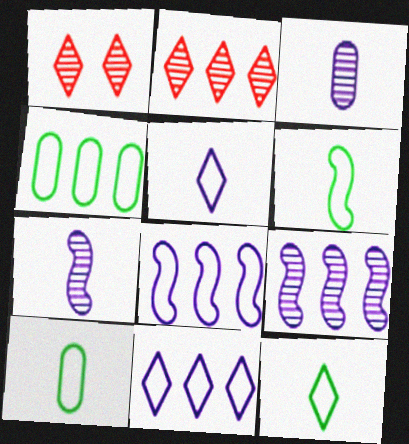[[6, 10, 12]]